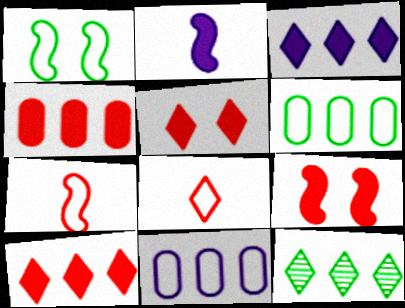[[1, 8, 11]]